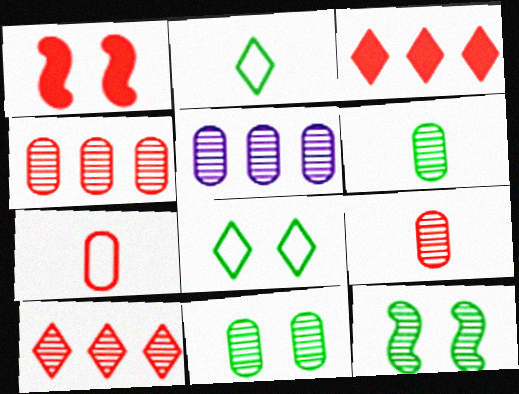[[1, 2, 5], 
[1, 7, 10], 
[5, 9, 11]]